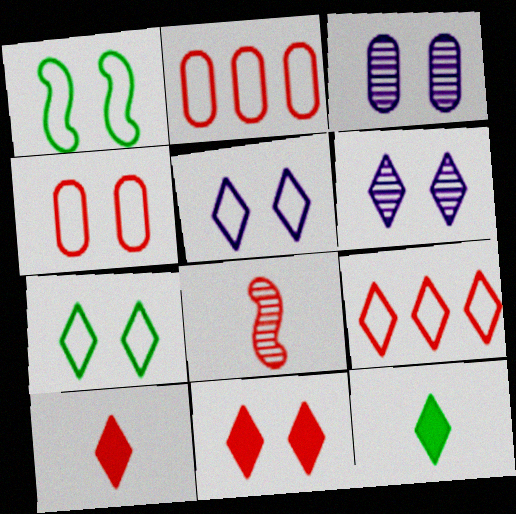[[1, 3, 11], 
[1, 4, 5], 
[2, 8, 11], 
[6, 7, 11], 
[6, 9, 12]]